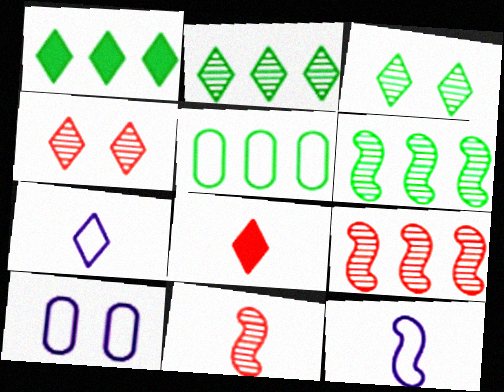[[1, 4, 7], 
[1, 5, 6], 
[1, 10, 11], 
[6, 8, 10]]